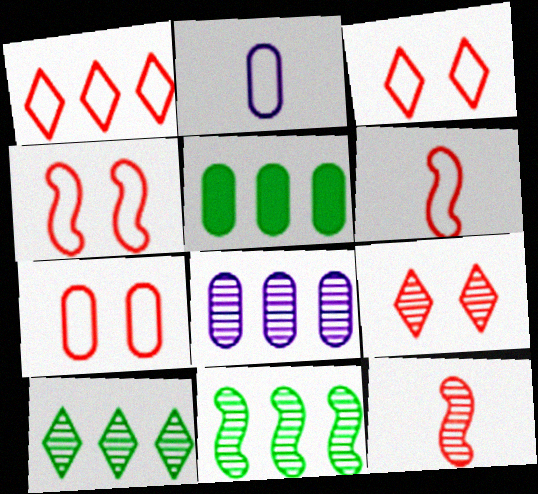[[1, 6, 7], 
[3, 4, 7]]